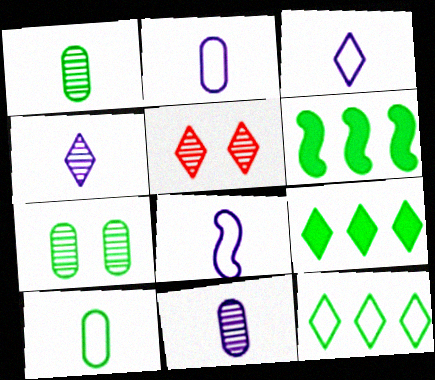[[2, 3, 8], 
[2, 5, 6], 
[3, 5, 9]]